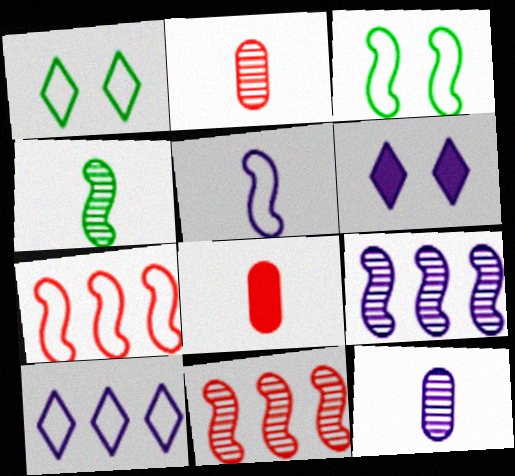[[1, 8, 9], 
[3, 5, 7]]